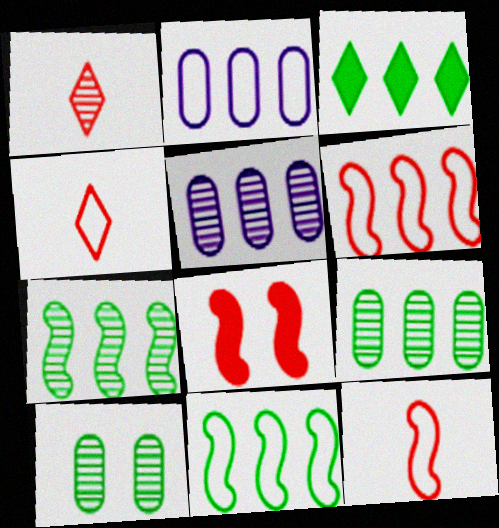[[3, 5, 6], 
[3, 9, 11]]